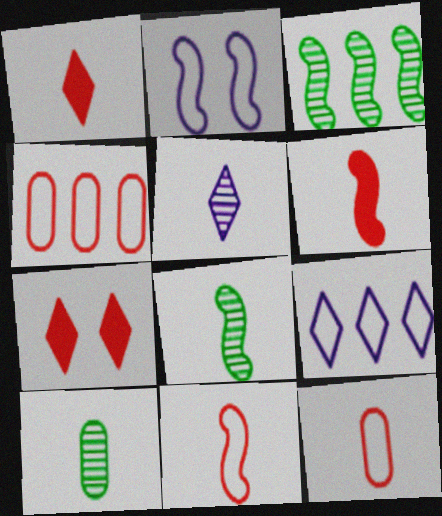[[2, 3, 6]]